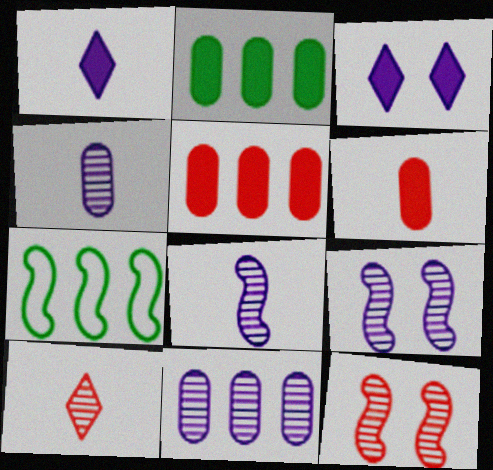[]